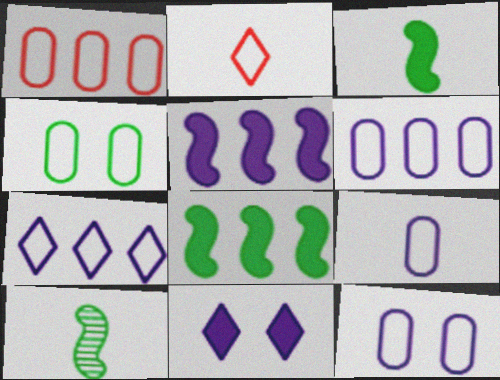[[1, 4, 9], 
[1, 10, 11], 
[6, 9, 12]]